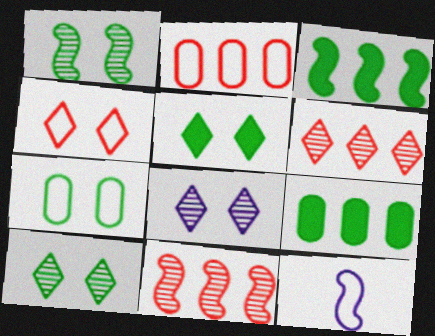[[1, 5, 7], 
[4, 5, 8]]